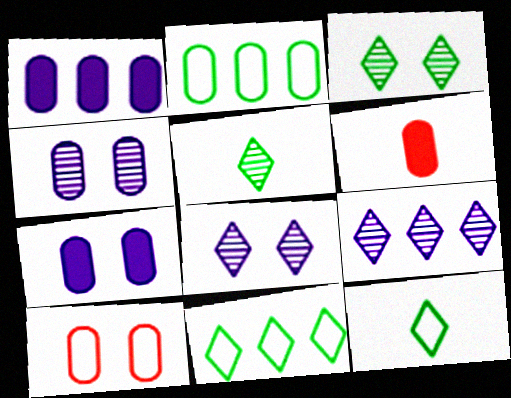[[2, 4, 6]]